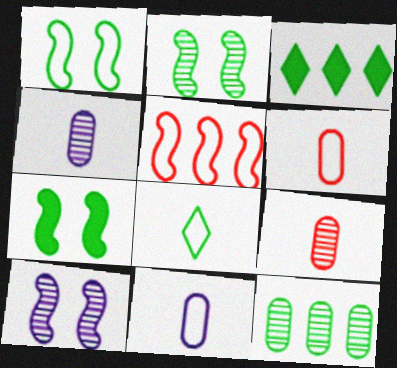[[1, 2, 7], 
[3, 6, 10], 
[7, 8, 12]]